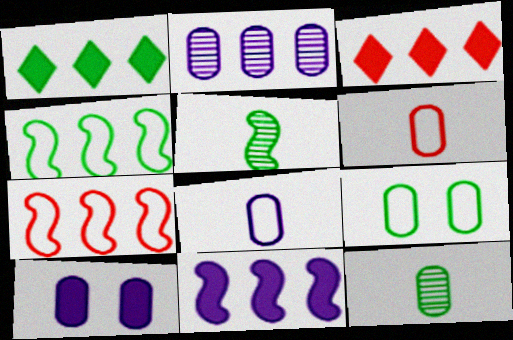[[1, 2, 7], 
[1, 5, 9], 
[2, 3, 4], 
[2, 8, 10]]